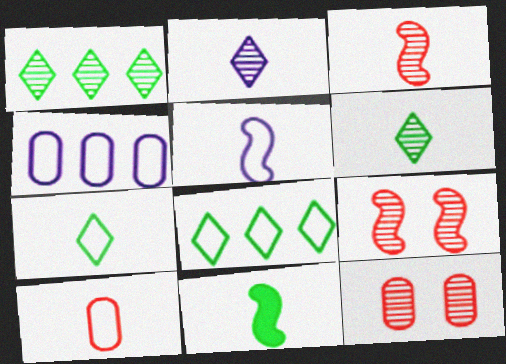[[2, 10, 11], 
[3, 5, 11], 
[5, 7, 10]]